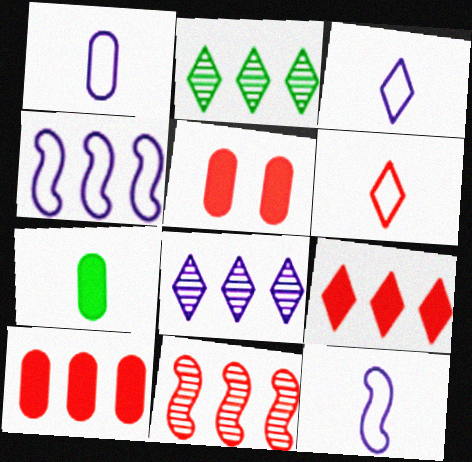[[1, 3, 12], 
[2, 4, 10], 
[2, 5, 12], 
[5, 6, 11]]